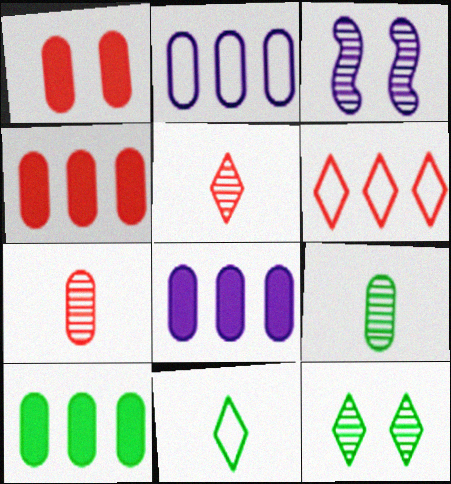[[1, 2, 9], 
[3, 4, 11], 
[4, 8, 10]]